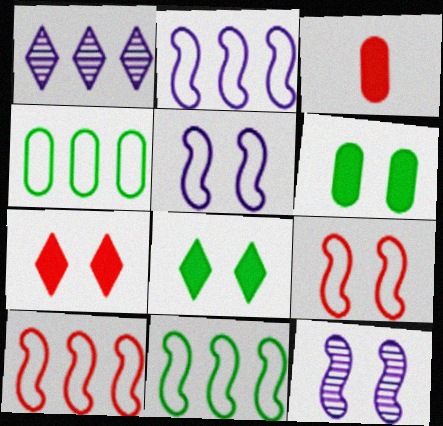[[2, 10, 11]]